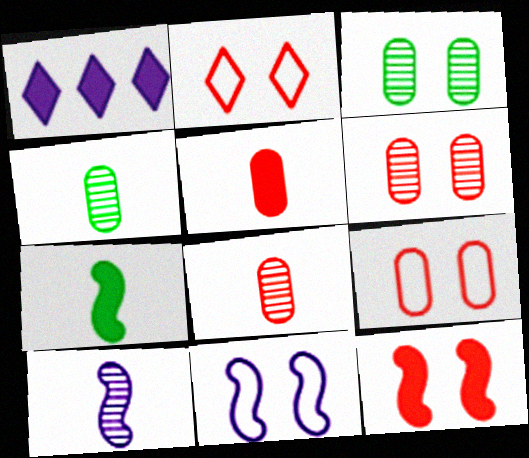[[2, 6, 12]]